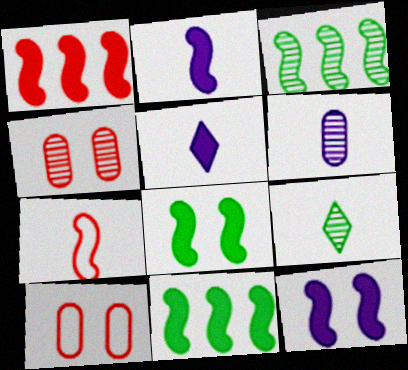[[1, 2, 8], 
[3, 5, 10], 
[3, 7, 12]]